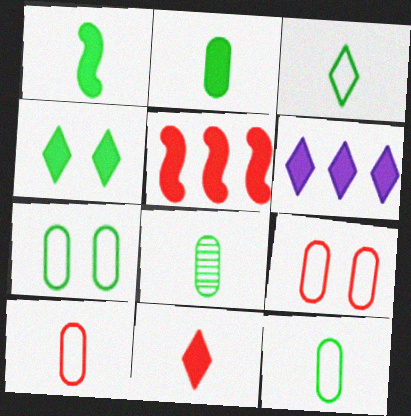[[1, 3, 8], 
[2, 8, 12], 
[4, 6, 11]]